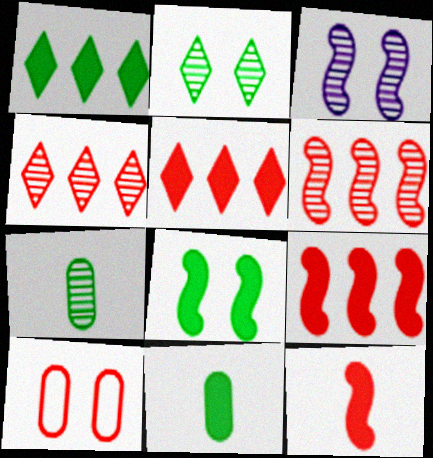[[1, 8, 11], 
[3, 4, 7], 
[4, 10, 12]]